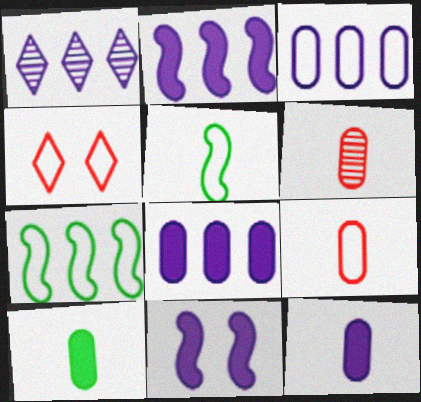[[1, 2, 3], 
[3, 4, 5]]